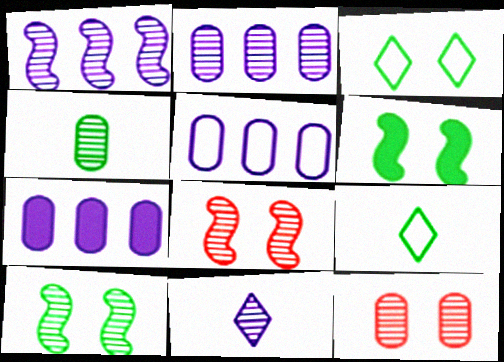[[2, 4, 12], 
[2, 5, 7], 
[7, 8, 9]]